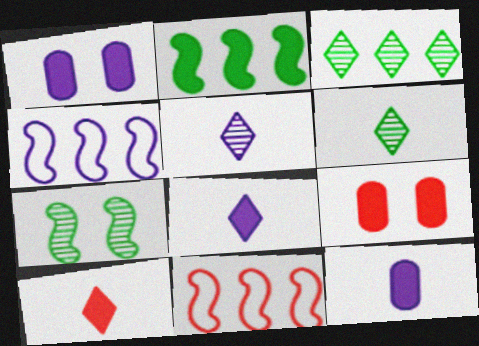[[1, 2, 10], 
[1, 4, 5], 
[1, 6, 11], 
[2, 8, 9], 
[4, 6, 9]]